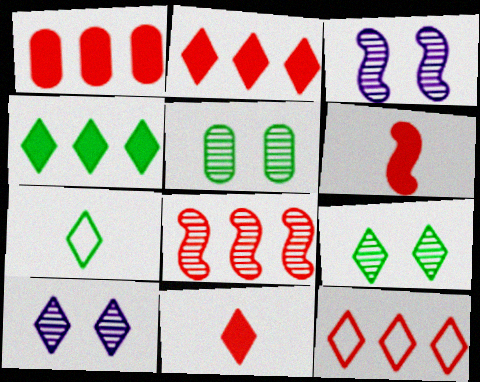[[1, 3, 7], 
[1, 8, 12], 
[2, 7, 10], 
[4, 7, 9]]